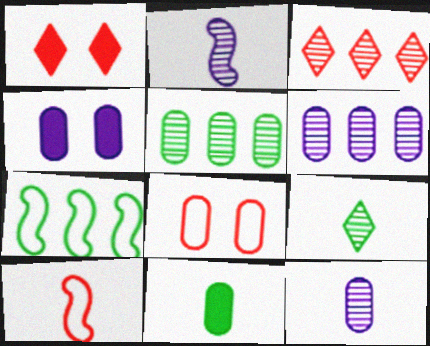[[1, 7, 12], 
[6, 8, 11]]